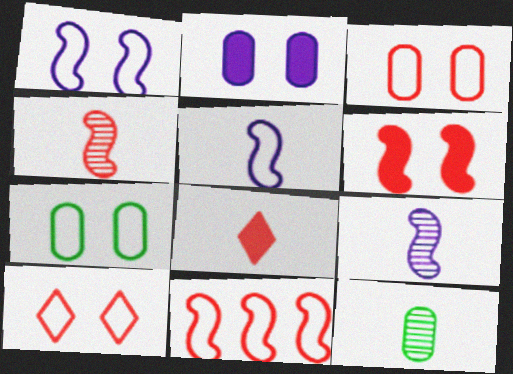[[1, 7, 10], 
[4, 6, 11], 
[5, 8, 12]]